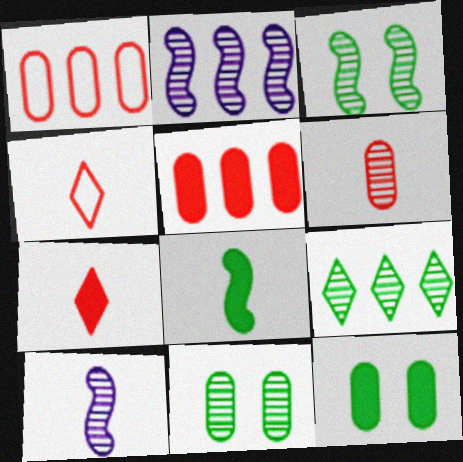[[2, 4, 12]]